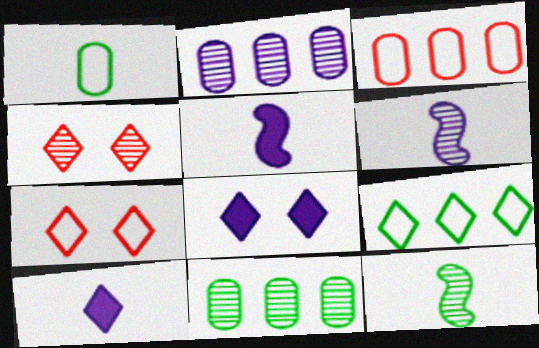[[2, 4, 12], 
[3, 8, 12], 
[4, 6, 11], 
[4, 9, 10], 
[5, 7, 11]]